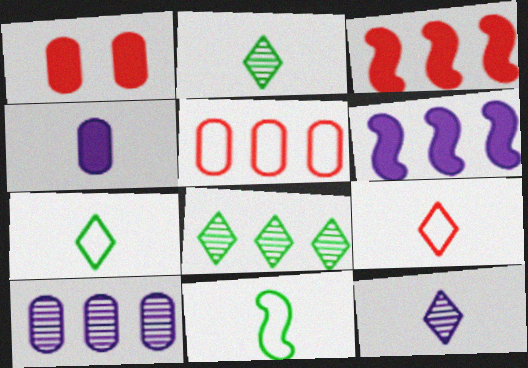[[5, 6, 8]]